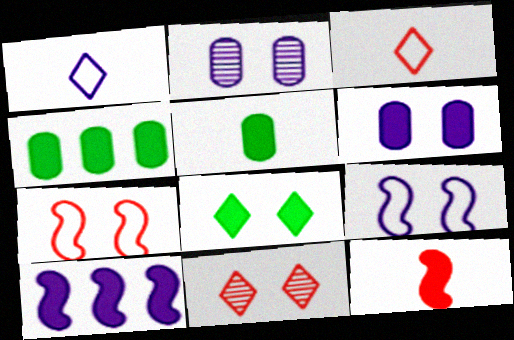[[1, 2, 10], 
[2, 7, 8]]